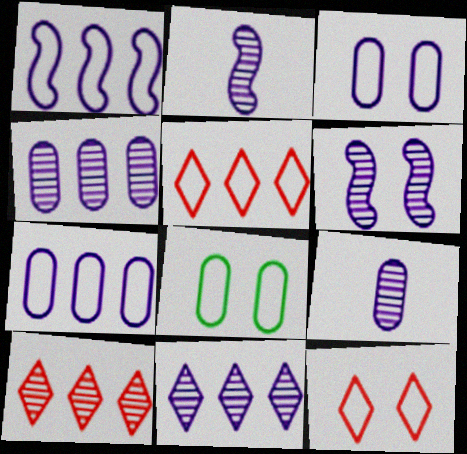[[6, 9, 11]]